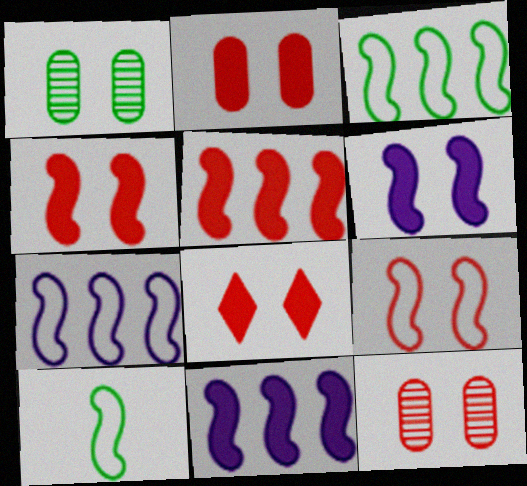[[2, 4, 8], 
[7, 9, 10], 
[8, 9, 12]]